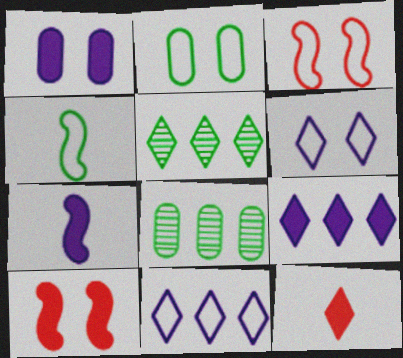[[1, 7, 9], 
[2, 3, 6], 
[5, 6, 12]]